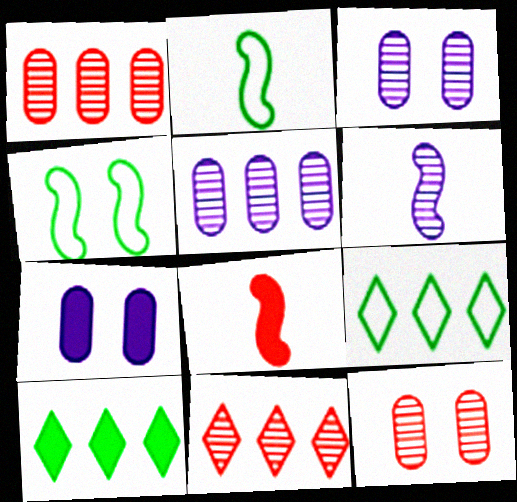[[2, 6, 8], 
[2, 7, 11], 
[3, 8, 9], 
[7, 8, 10]]